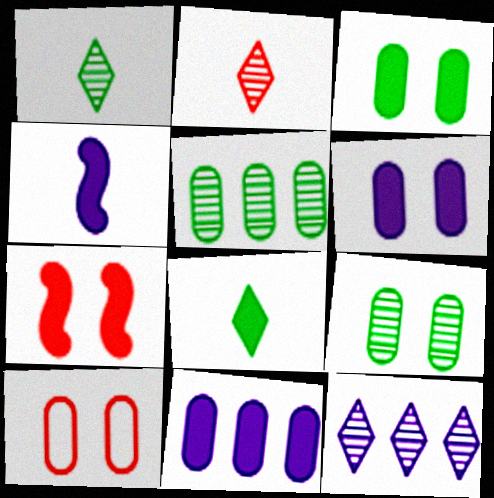[[6, 9, 10], 
[7, 8, 11]]